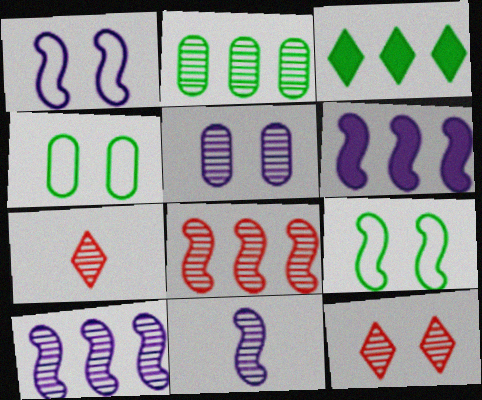[[1, 6, 11], 
[2, 11, 12], 
[4, 6, 7]]